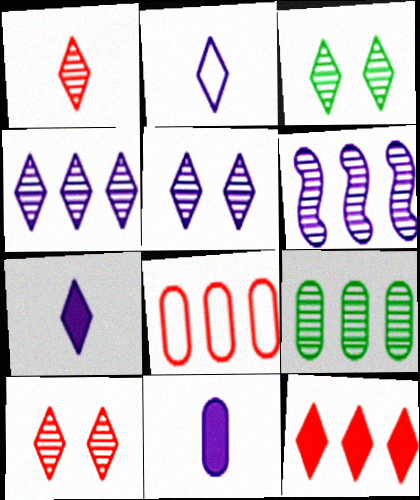[[1, 3, 4], 
[2, 3, 12], 
[3, 5, 10]]